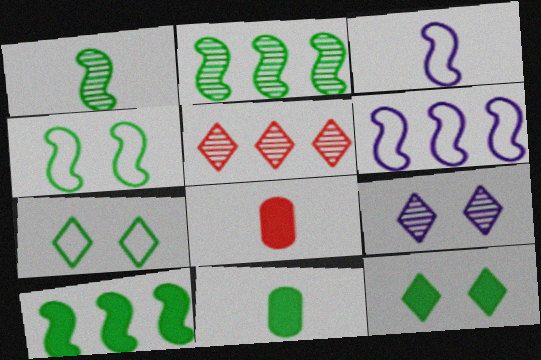[[1, 4, 10], 
[2, 7, 11], 
[10, 11, 12]]